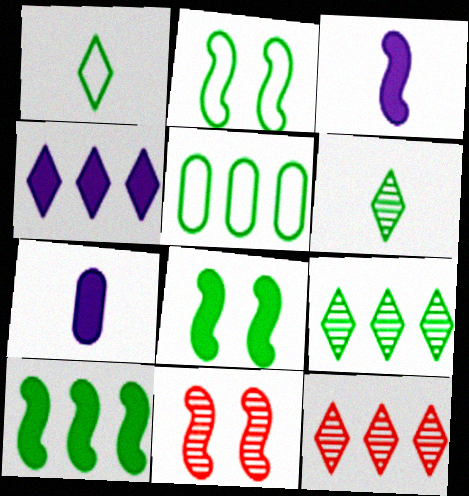[[1, 2, 5], 
[2, 7, 12], 
[5, 6, 8], 
[5, 9, 10]]